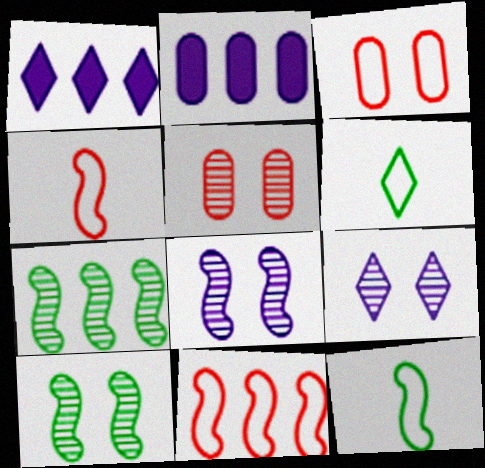[[1, 5, 12], 
[5, 9, 10]]